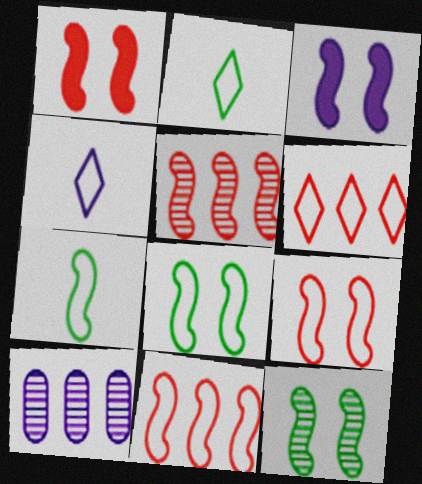[[1, 2, 10], 
[3, 4, 10], 
[3, 5, 7], 
[3, 9, 12]]